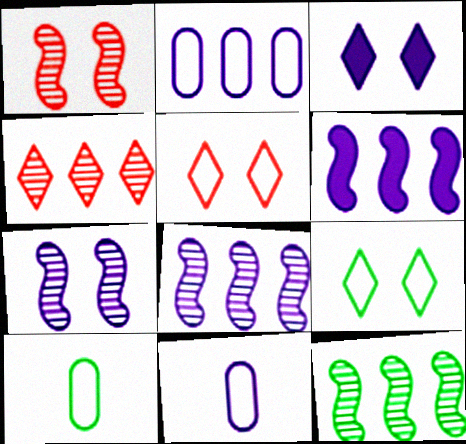[[3, 8, 11]]